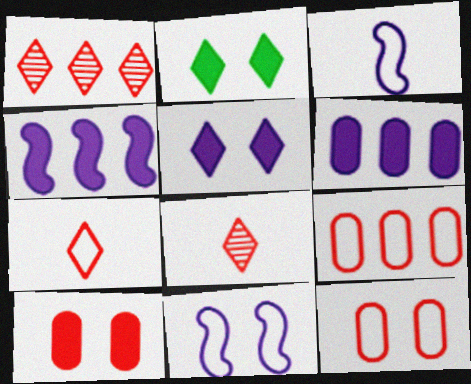[]